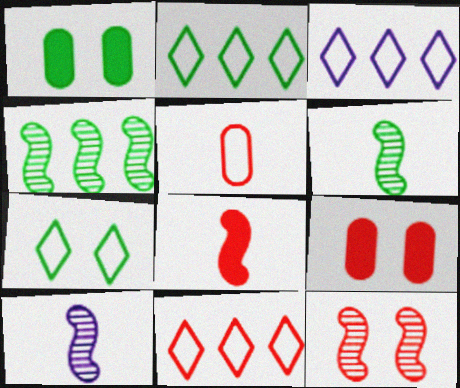[[1, 2, 6], 
[1, 10, 11], 
[2, 3, 11], 
[2, 9, 10], 
[3, 6, 9], 
[4, 10, 12]]